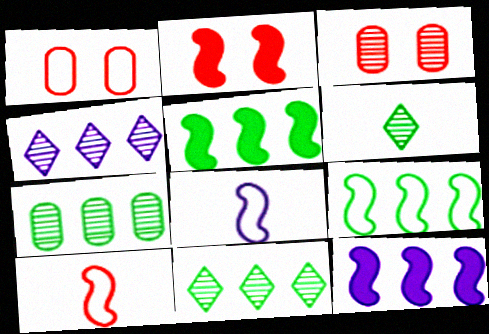[[1, 6, 12]]